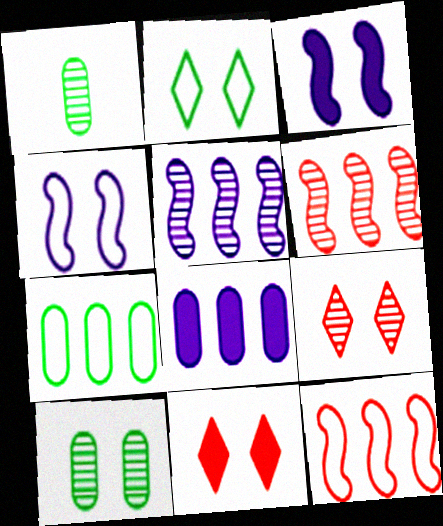[[1, 5, 9], 
[4, 10, 11]]